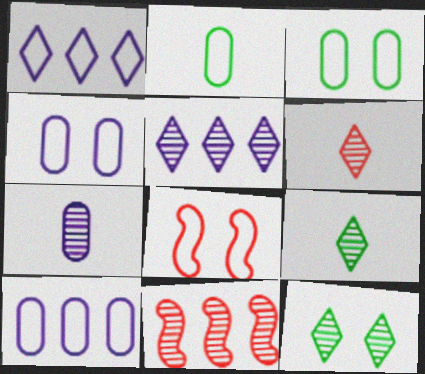[[1, 2, 8], 
[5, 6, 12], 
[7, 11, 12]]